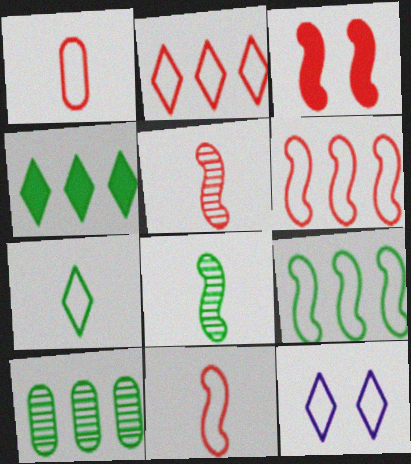[[1, 9, 12], 
[2, 7, 12], 
[3, 5, 6], 
[4, 9, 10]]